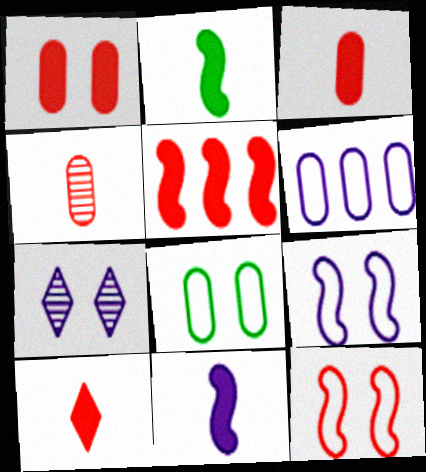[[1, 5, 10], 
[6, 7, 11]]